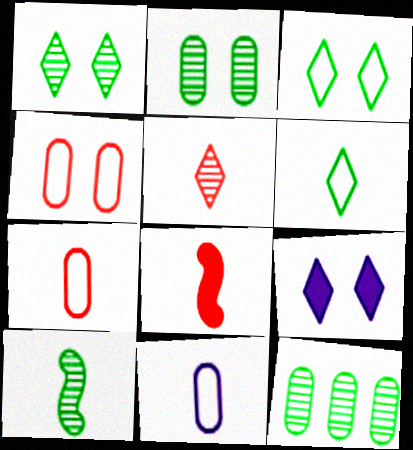[[1, 10, 12], 
[5, 7, 8]]